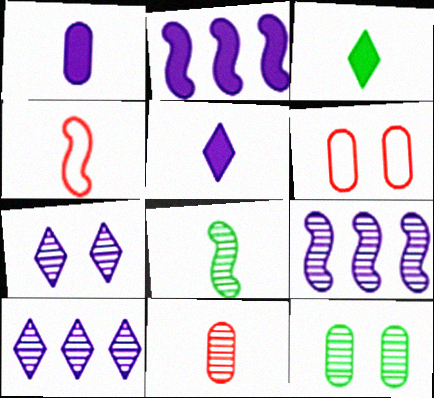[[3, 6, 9]]